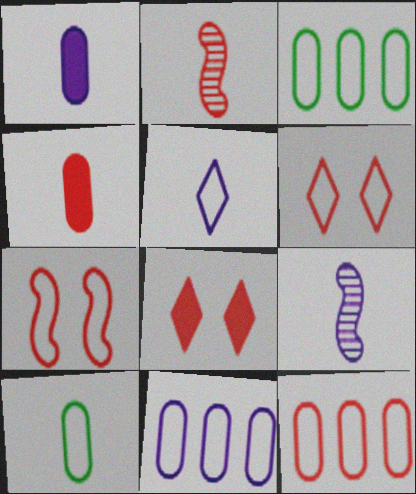[[1, 5, 9], 
[2, 8, 12], 
[3, 5, 7], 
[3, 8, 9], 
[3, 11, 12]]